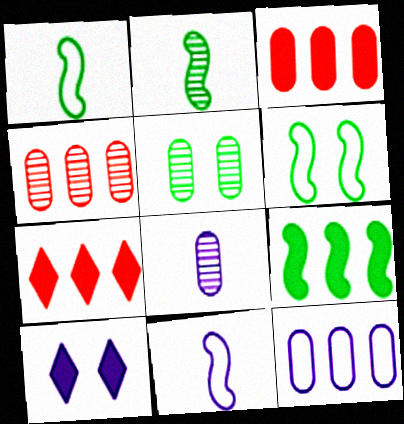[[1, 4, 10], 
[2, 6, 9], 
[4, 5, 8], 
[5, 7, 11], 
[6, 7, 8]]